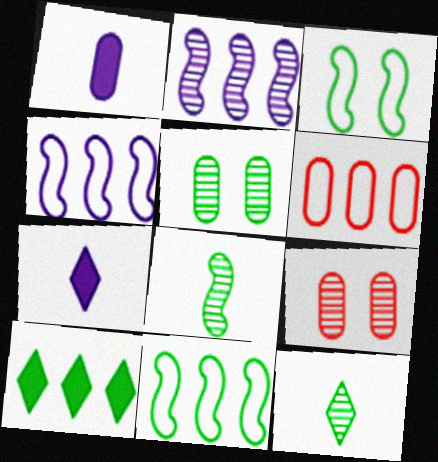[[1, 5, 6], 
[2, 6, 10], 
[2, 9, 12], 
[7, 9, 11]]